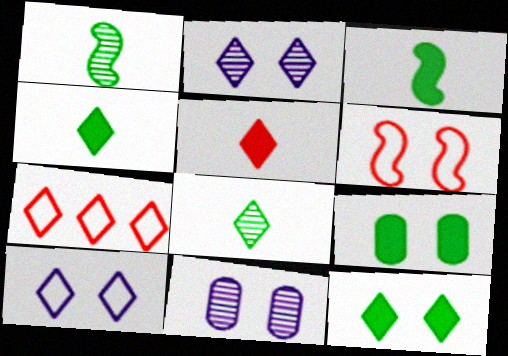[[2, 4, 7], 
[2, 6, 9], 
[3, 7, 11], 
[6, 11, 12]]